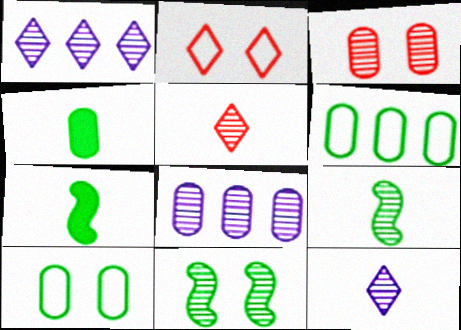[[1, 3, 9], 
[2, 7, 8], 
[5, 8, 11]]